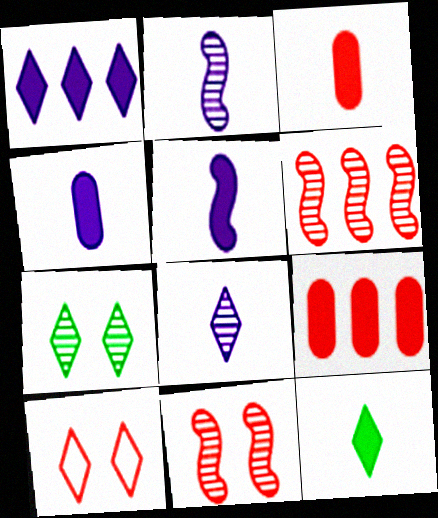[[3, 5, 12], 
[3, 6, 10]]